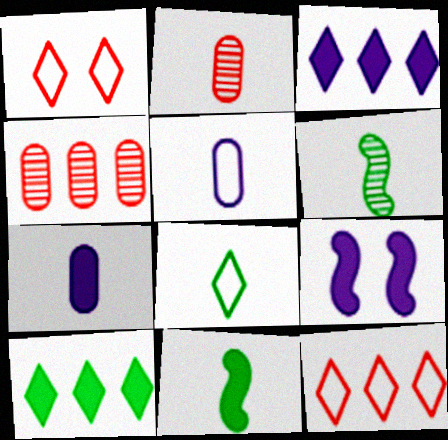[[3, 7, 9], 
[4, 8, 9]]